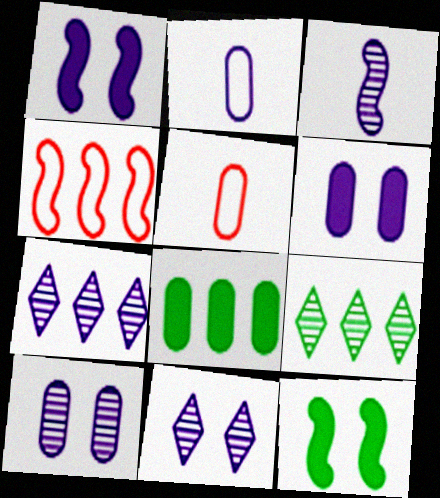[[1, 2, 7], 
[1, 5, 9], 
[3, 4, 12], 
[3, 7, 10], 
[4, 7, 8], 
[5, 7, 12], 
[5, 8, 10]]